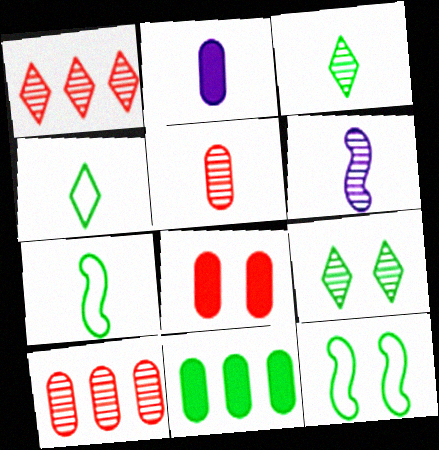[[1, 2, 12], 
[2, 8, 11], 
[3, 5, 6], 
[3, 11, 12], 
[6, 9, 10], 
[7, 9, 11]]